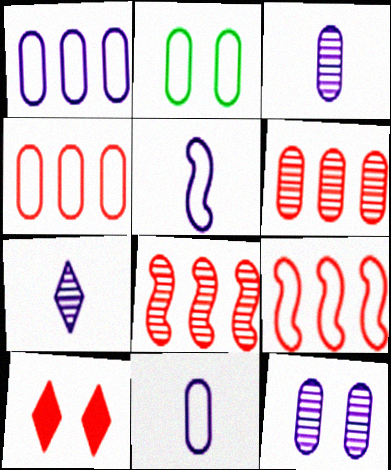[[2, 4, 11]]